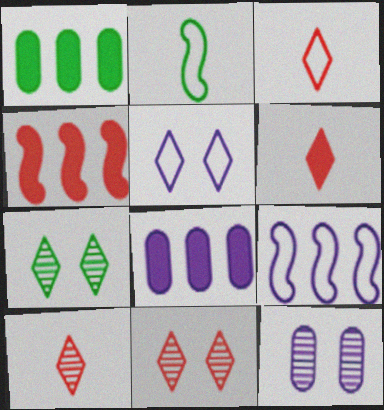[[1, 2, 7], 
[2, 8, 11], 
[3, 6, 10]]